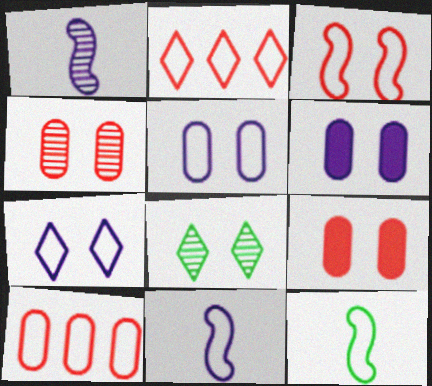[[2, 5, 12], 
[3, 6, 8], 
[7, 10, 12]]